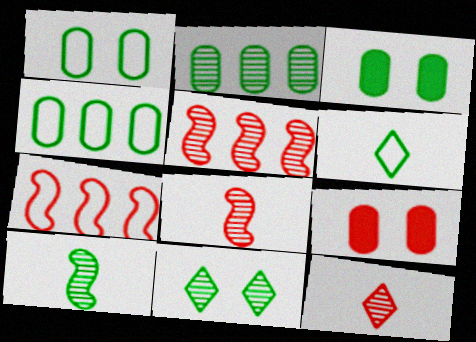[[2, 10, 11], 
[7, 9, 12]]